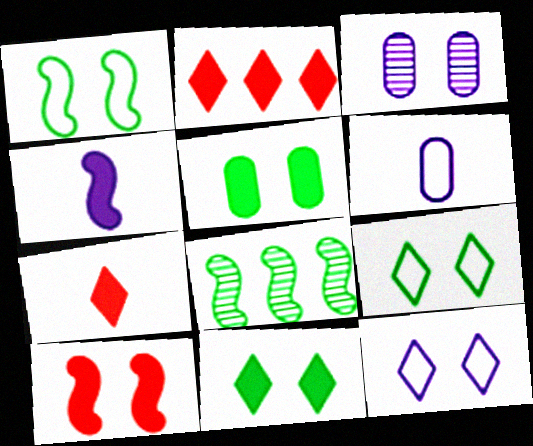[[2, 4, 5], 
[3, 9, 10]]